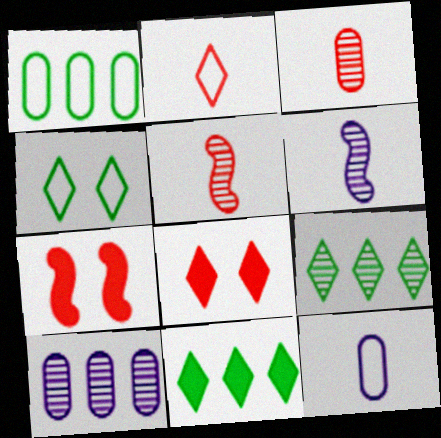[[1, 6, 8], 
[7, 9, 12]]